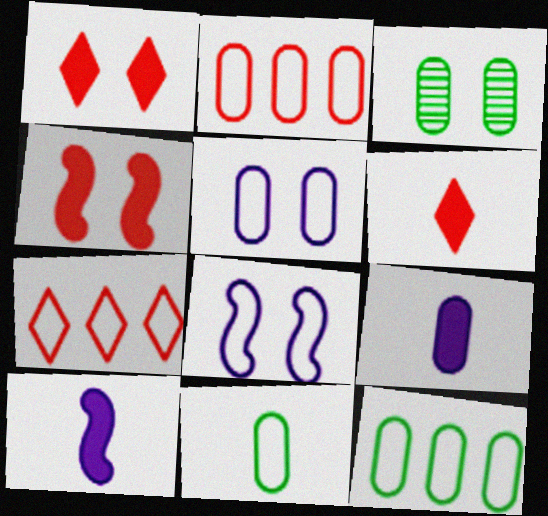[[1, 3, 8], 
[2, 3, 9], 
[2, 5, 11], 
[3, 7, 10], 
[7, 8, 11]]